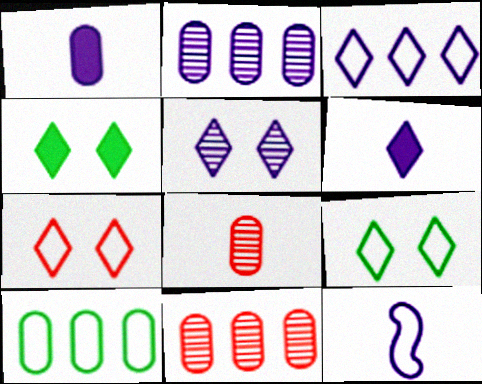[[3, 5, 6], 
[4, 5, 7], 
[4, 11, 12], 
[7, 10, 12]]